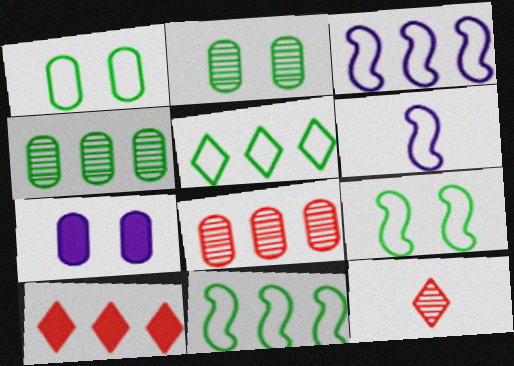[[2, 6, 10], 
[3, 4, 10], 
[7, 11, 12]]